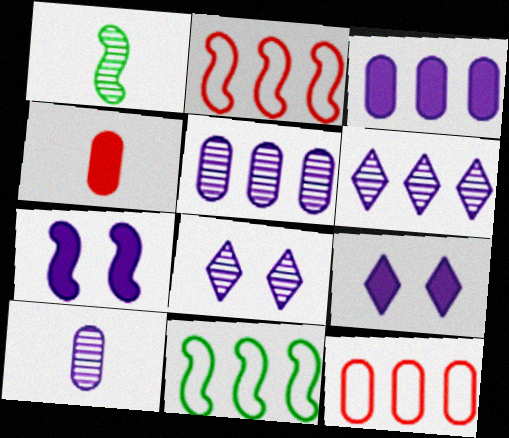[[1, 2, 7], 
[1, 9, 12], 
[4, 8, 11]]